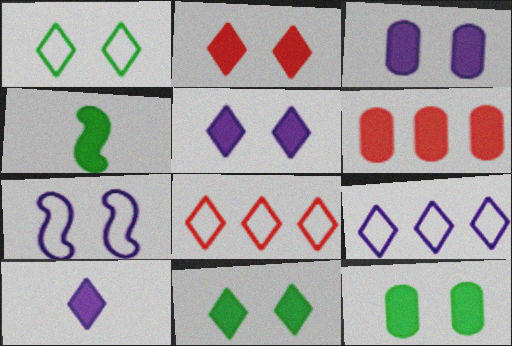[[2, 5, 11], 
[4, 5, 6]]